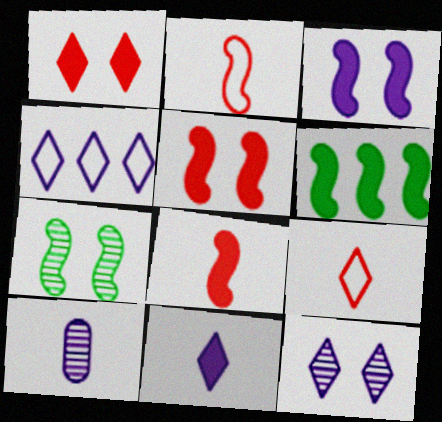[[3, 4, 10], 
[3, 6, 8], 
[4, 11, 12]]